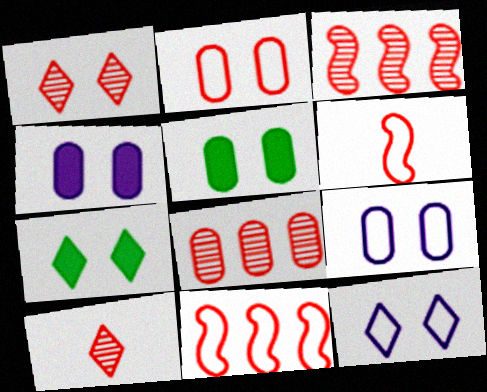[[1, 7, 12]]